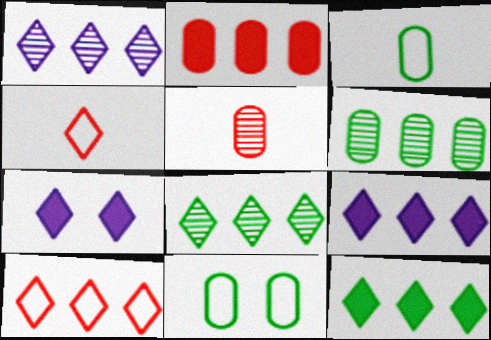[[1, 10, 12], 
[4, 7, 8], 
[8, 9, 10]]